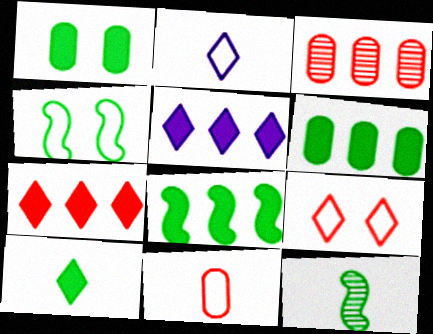[[1, 8, 10], 
[4, 8, 12]]